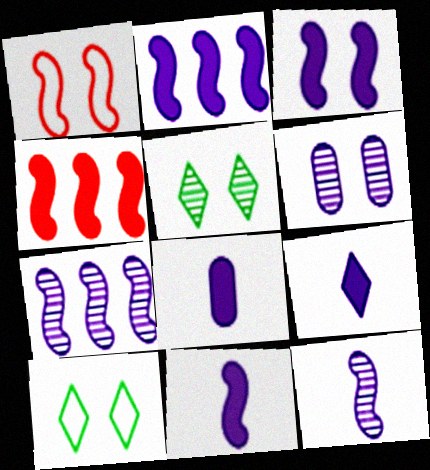[[2, 3, 11], 
[8, 9, 11]]